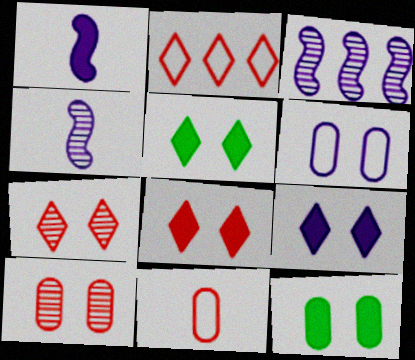[[2, 4, 12], 
[3, 5, 11], 
[5, 8, 9], 
[6, 10, 12]]